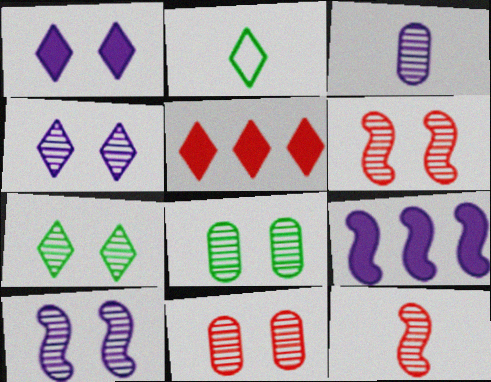[[2, 4, 5], 
[2, 9, 11], 
[4, 6, 8], 
[7, 10, 11]]